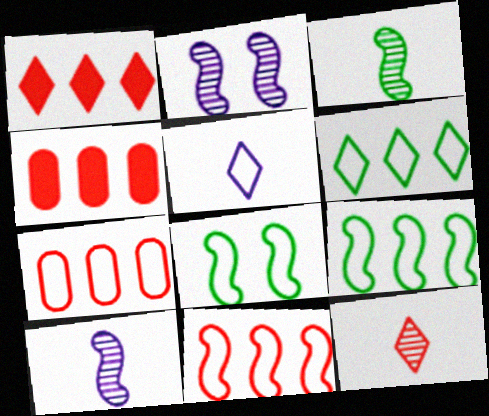[[5, 7, 8]]